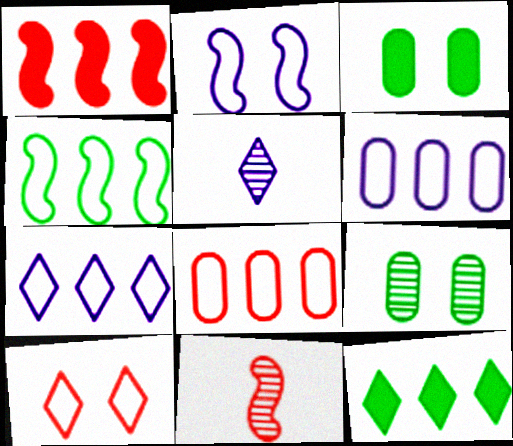[[3, 7, 11], 
[4, 7, 8], 
[5, 10, 12]]